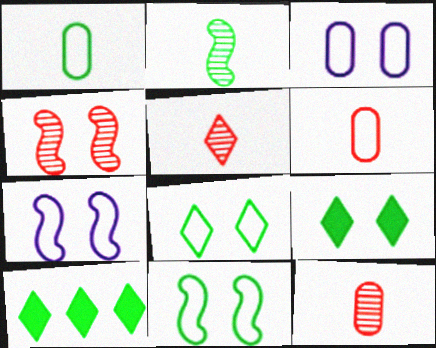[[3, 4, 9], 
[7, 10, 12]]